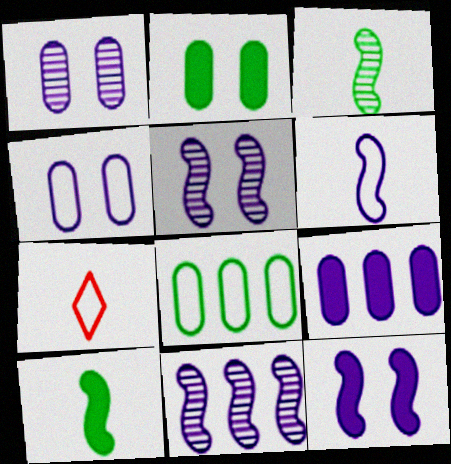[[2, 7, 11], 
[6, 11, 12]]